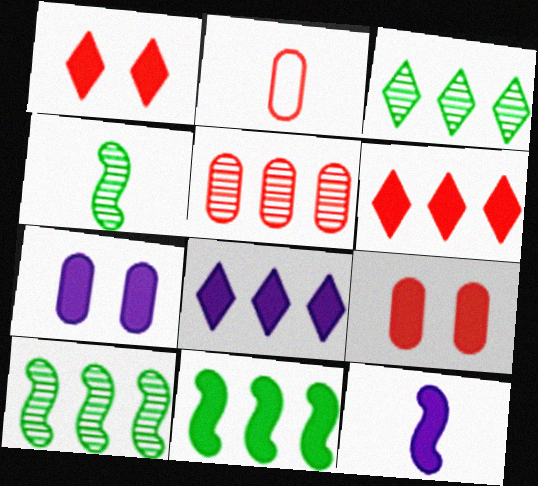[[2, 5, 9], 
[7, 8, 12]]